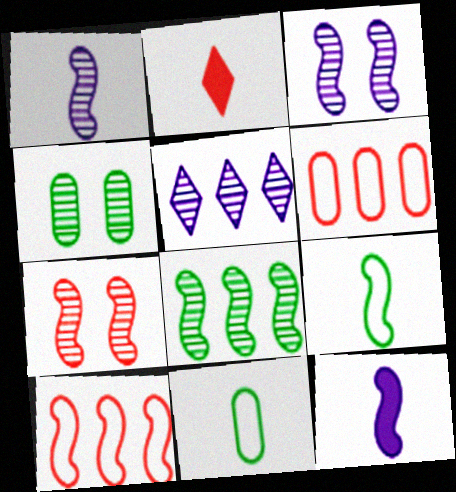[[1, 2, 11], 
[1, 7, 8], 
[2, 6, 7]]